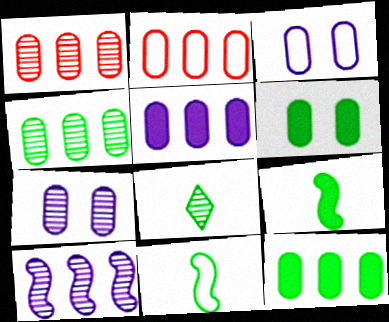[[2, 4, 5]]